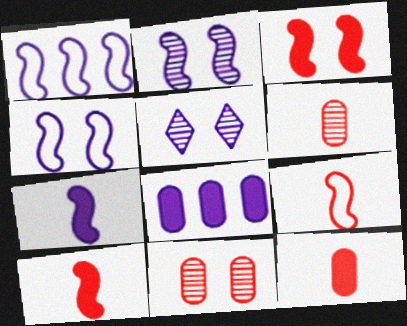[[1, 2, 7]]